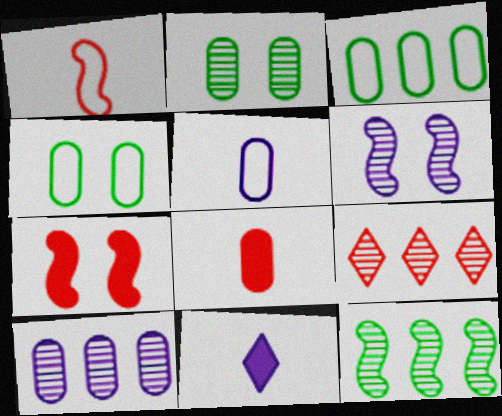[[4, 8, 10], 
[9, 10, 12]]